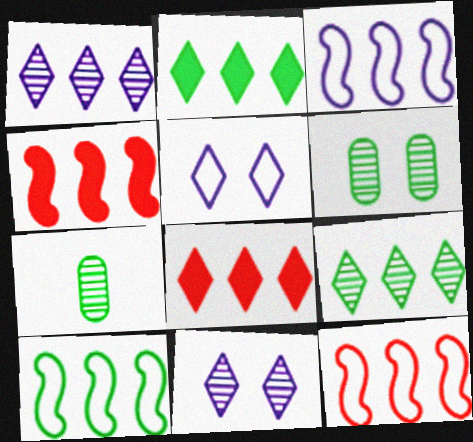[[3, 10, 12], 
[4, 5, 7]]